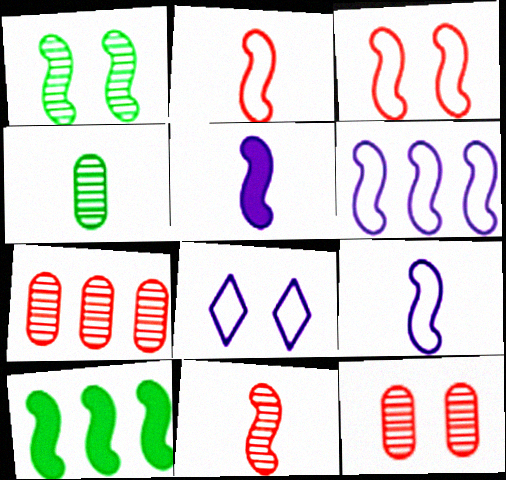[]